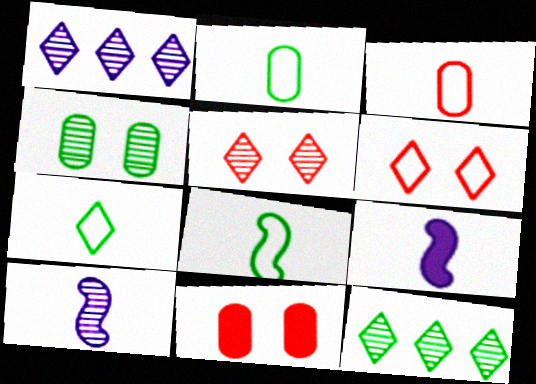[[1, 8, 11], 
[2, 7, 8]]